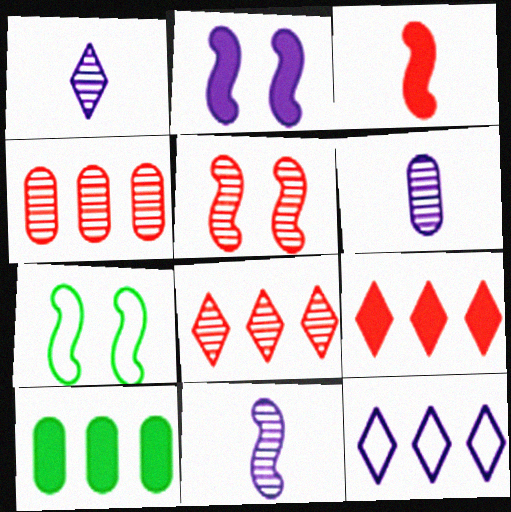[[1, 6, 11], 
[2, 5, 7], 
[2, 6, 12], 
[6, 7, 9]]